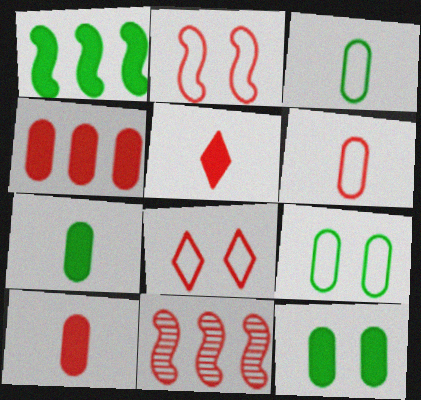[[8, 10, 11]]